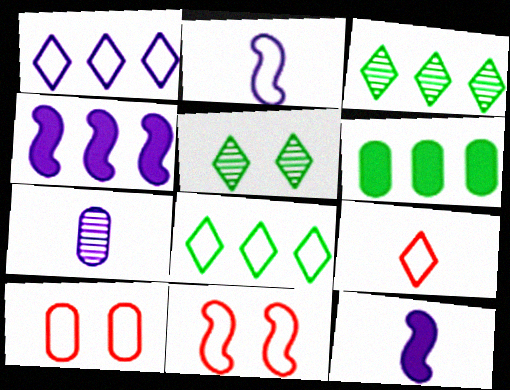[[2, 8, 10], 
[3, 10, 12], 
[6, 7, 10]]